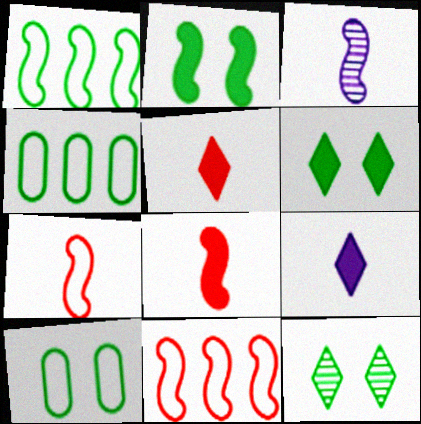[[2, 3, 11], 
[2, 10, 12]]